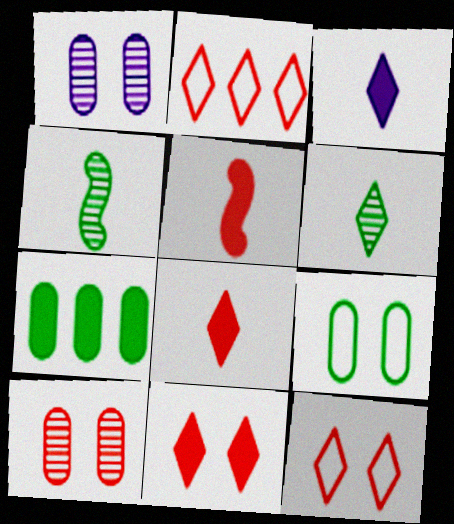[[2, 5, 10]]